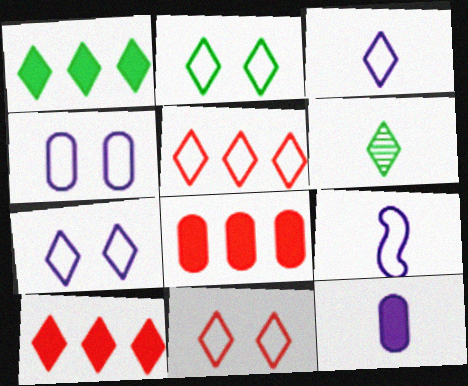[[1, 2, 6], 
[2, 3, 5], 
[2, 7, 11], 
[6, 7, 10]]